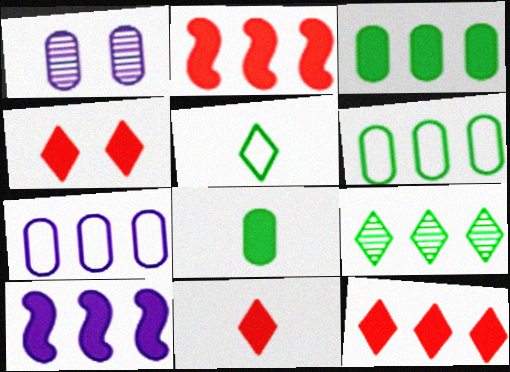[[1, 2, 5], 
[2, 7, 9], 
[3, 10, 12], 
[4, 8, 10], 
[4, 11, 12]]